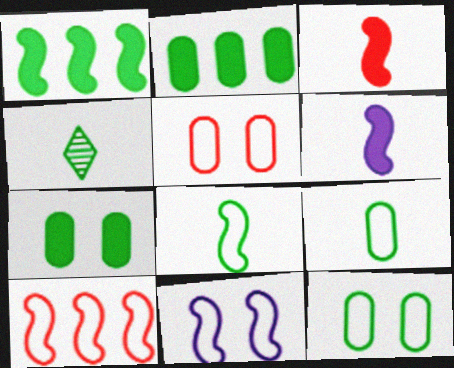[[1, 4, 12], 
[8, 10, 11]]